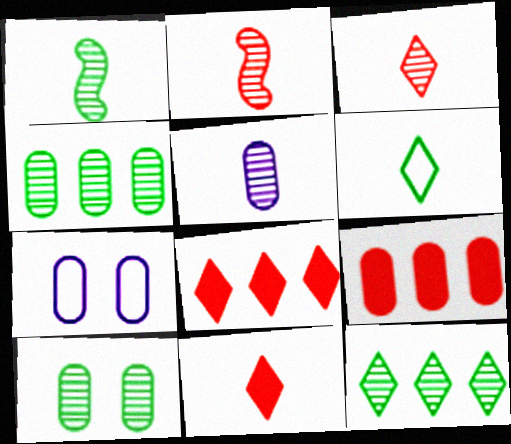[[1, 3, 5], 
[1, 7, 8], 
[1, 10, 12]]